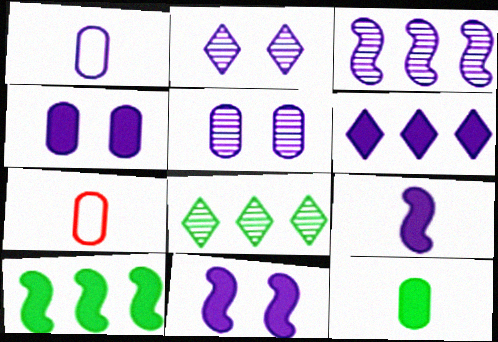[[2, 7, 10], 
[4, 6, 9], 
[7, 8, 11]]